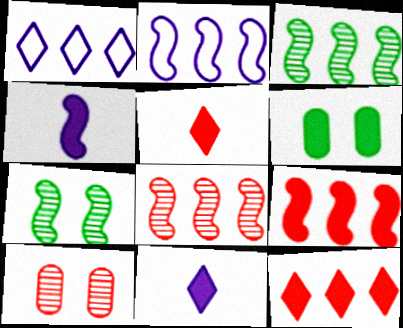[[2, 3, 9], 
[4, 6, 12], 
[6, 9, 11]]